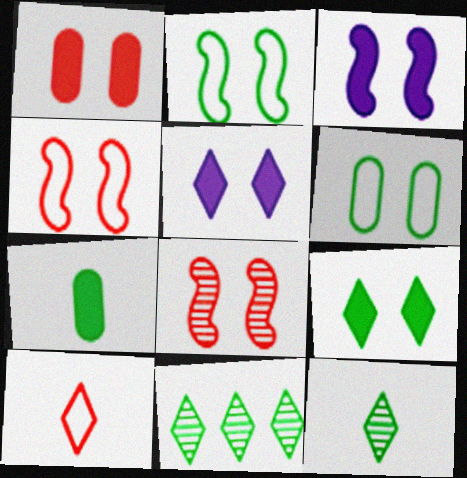[[1, 3, 9], 
[2, 3, 8], 
[2, 7, 11], 
[5, 6, 8], 
[5, 10, 11]]